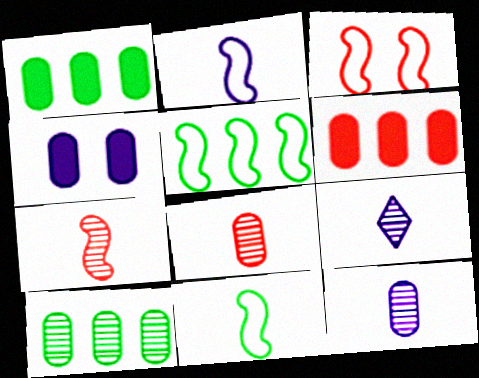[[1, 3, 9], 
[2, 3, 5]]